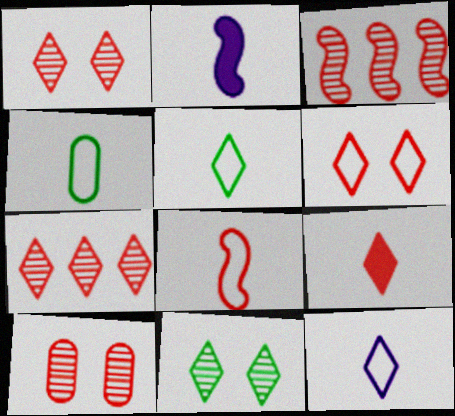[[4, 8, 12], 
[6, 7, 9]]